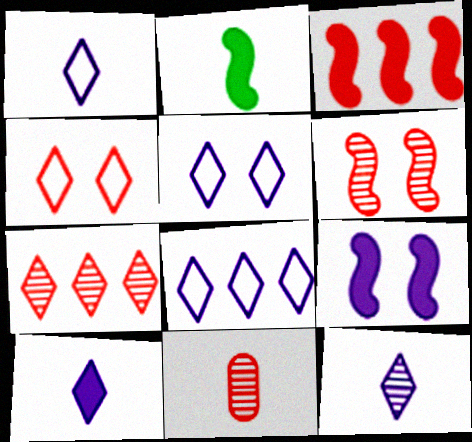[[1, 2, 11], 
[1, 5, 8], 
[1, 10, 12], 
[2, 3, 9], 
[3, 4, 11], 
[6, 7, 11]]